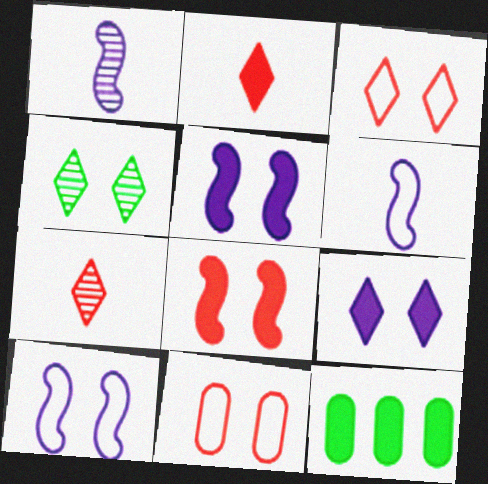[[1, 3, 12], 
[2, 5, 12], 
[3, 4, 9], 
[4, 5, 11], 
[7, 10, 12]]